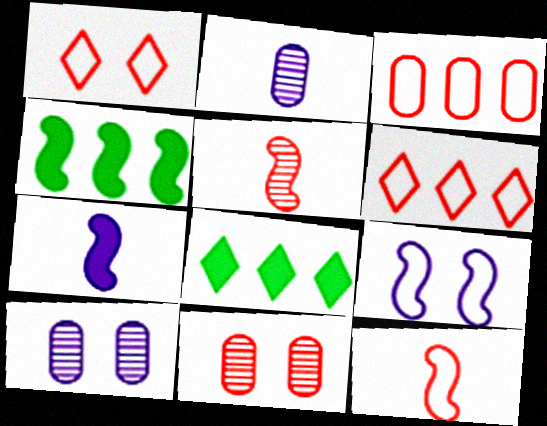[[1, 2, 4], 
[1, 3, 12], 
[4, 5, 9], 
[8, 10, 12]]